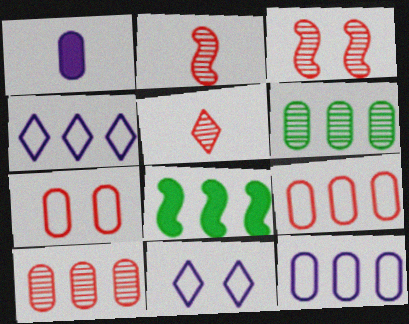[[1, 6, 7], 
[3, 5, 10], 
[4, 8, 10]]